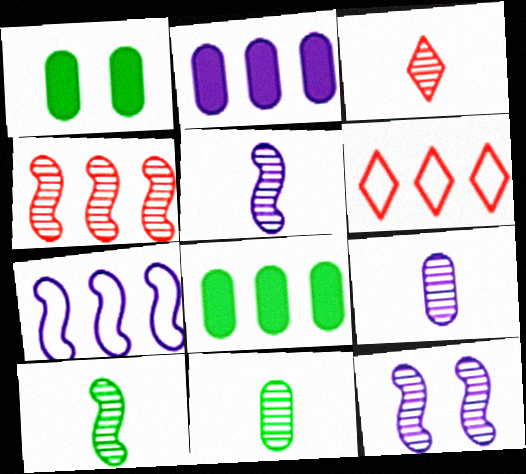[[1, 3, 7], 
[1, 5, 6], 
[3, 5, 11], 
[3, 9, 10], 
[4, 10, 12]]